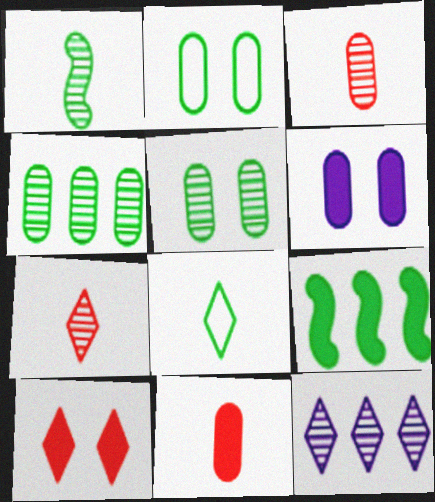[[5, 8, 9], 
[8, 10, 12]]